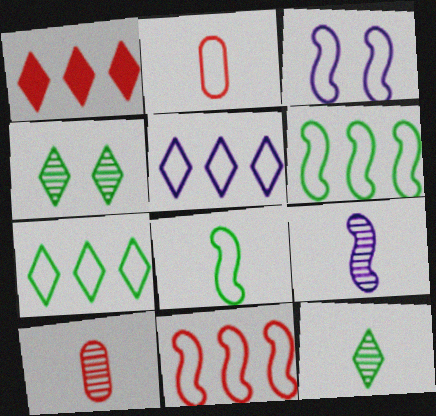[[2, 3, 7], 
[3, 8, 11], 
[9, 10, 12]]